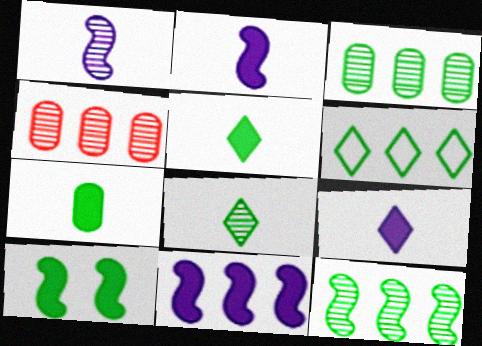[[4, 6, 11]]